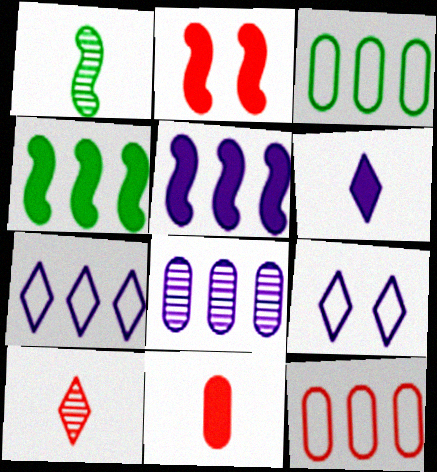[[2, 10, 12], 
[5, 7, 8]]